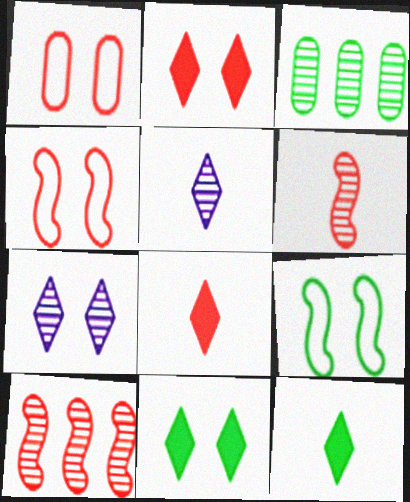[[1, 8, 10], 
[3, 6, 7], 
[3, 9, 12]]